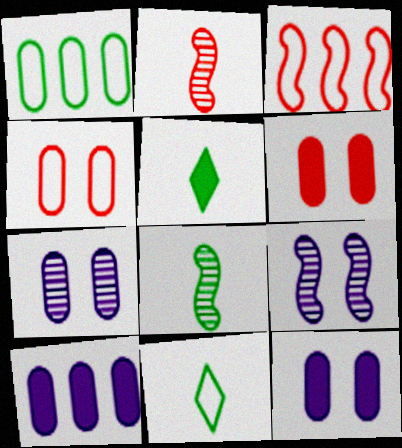[[3, 5, 7]]